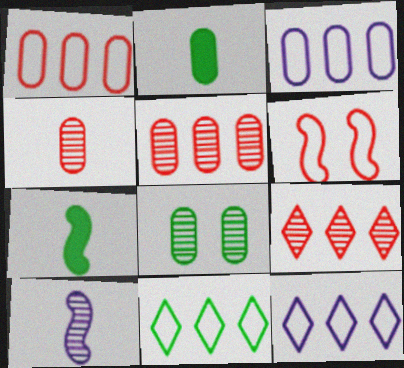[[7, 8, 11], 
[8, 9, 10]]